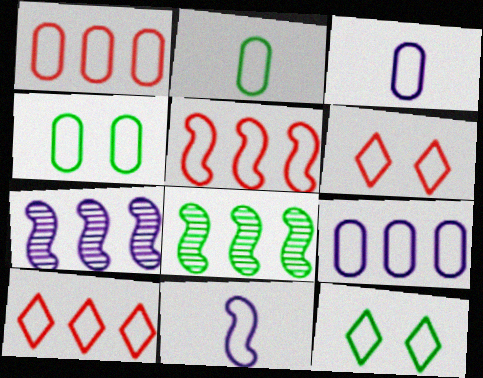[[1, 3, 4], 
[1, 5, 10], 
[1, 11, 12], 
[3, 5, 12], 
[4, 10, 11]]